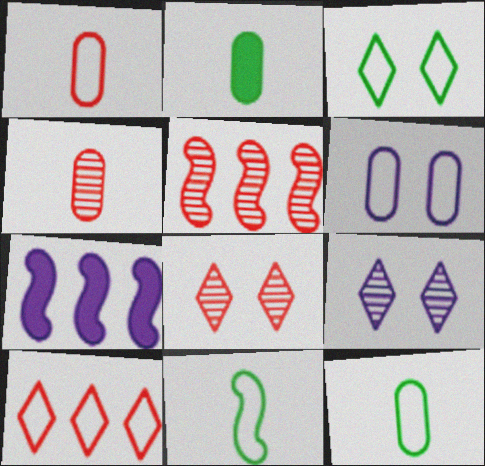[[3, 4, 7], 
[4, 5, 8], 
[6, 10, 11], 
[7, 8, 12]]